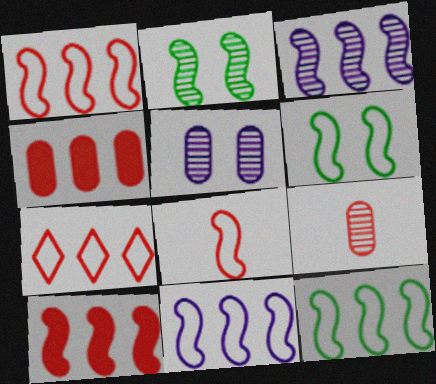[[1, 11, 12], 
[3, 10, 12], 
[6, 8, 11]]